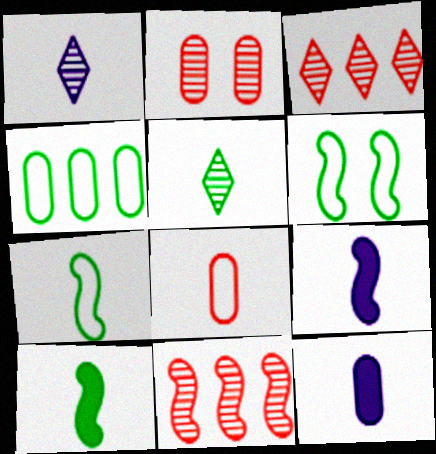[[1, 8, 10], 
[2, 4, 12], 
[3, 6, 12], 
[5, 8, 9], 
[6, 9, 11]]